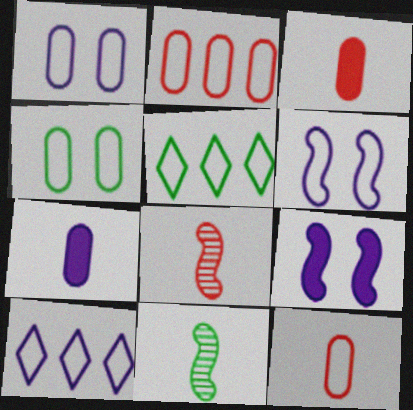[[5, 6, 12]]